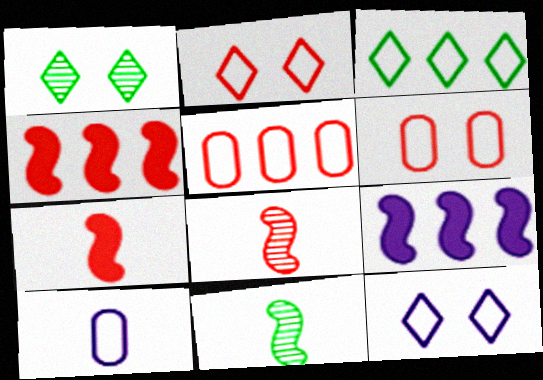[[1, 4, 10]]